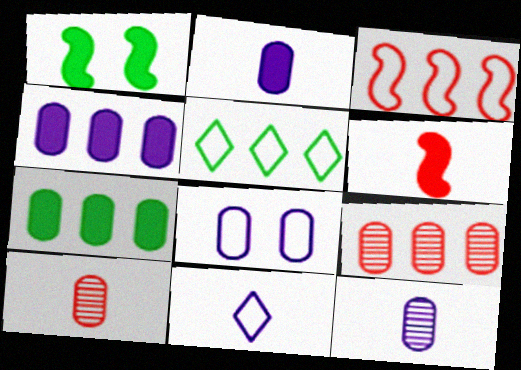[[1, 9, 11], 
[4, 8, 12], 
[7, 8, 10]]